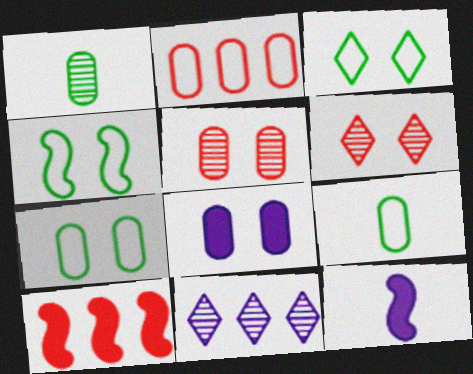[[1, 2, 8], 
[3, 4, 7], 
[4, 6, 8], 
[5, 7, 8]]